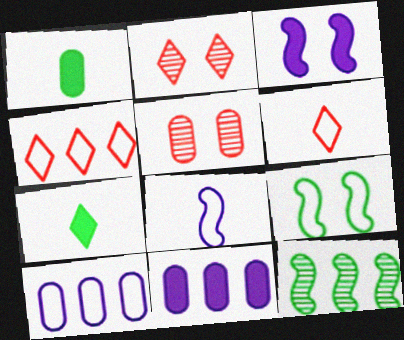[[1, 5, 10], 
[4, 11, 12], 
[6, 9, 10]]